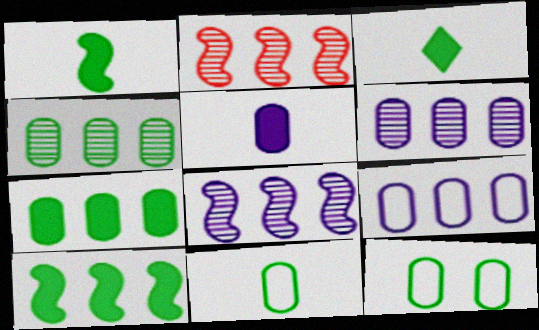[]